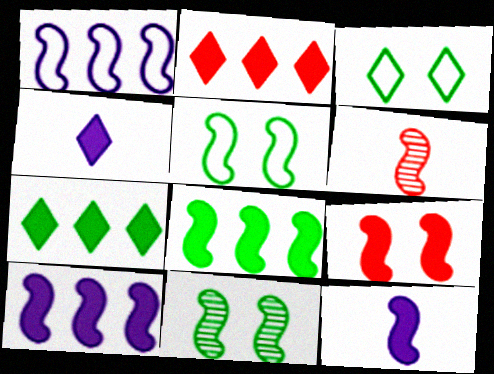[[5, 6, 10], 
[8, 9, 12]]